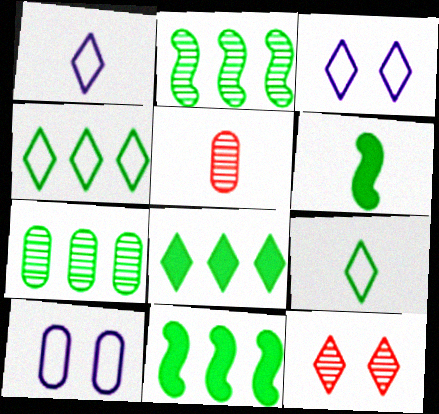[[1, 5, 6], 
[1, 8, 12], 
[3, 5, 11], 
[4, 7, 11]]